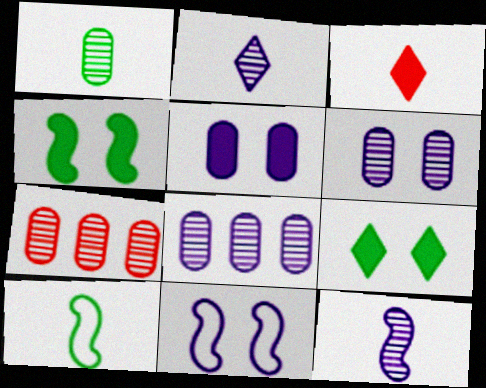[[1, 6, 7]]